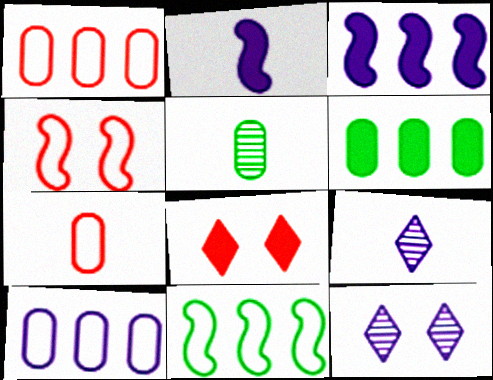[[2, 6, 8], 
[2, 10, 12], 
[4, 6, 9]]